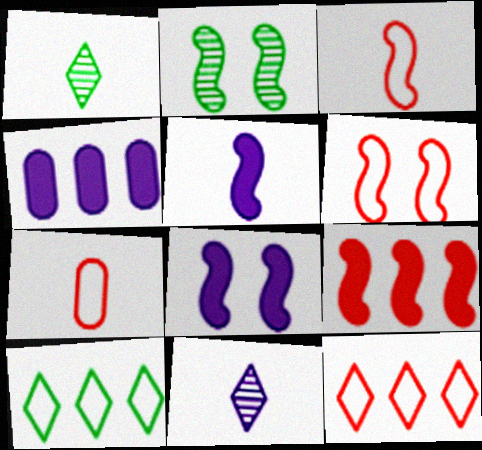[[1, 4, 6], 
[1, 5, 7], 
[2, 6, 8], 
[6, 7, 12]]